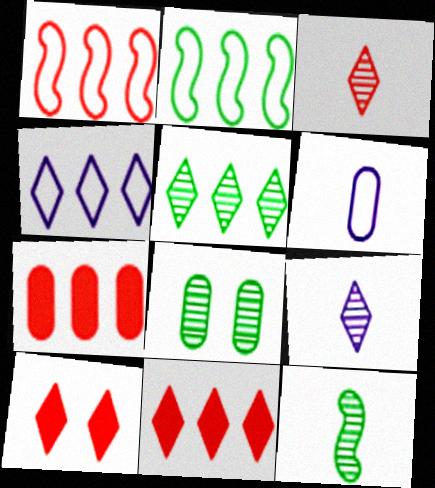[[4, 5, 11], 
[5, 8, 12], 
[6, 7, 8]]